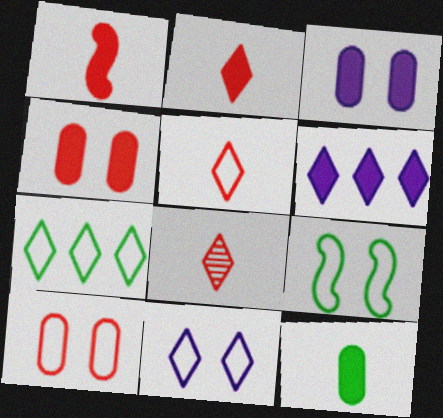[[2, 5, 8], 
[5, 7, 11], 
[9, 10, 11]]